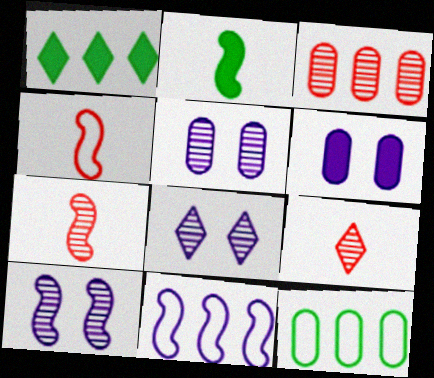[[1, 3, 11], 
[1, 4, 5], 
[5, 8, 10]]